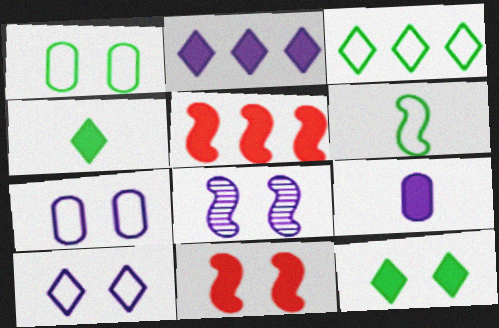[[1, 3, 6], 
[5, 6, 8], 
[5, 9, 12]]